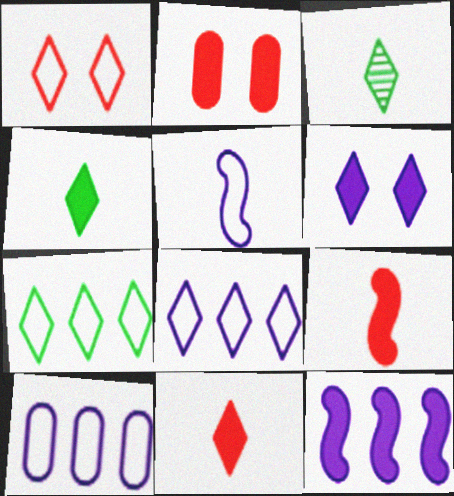[[2, 4, 12]]